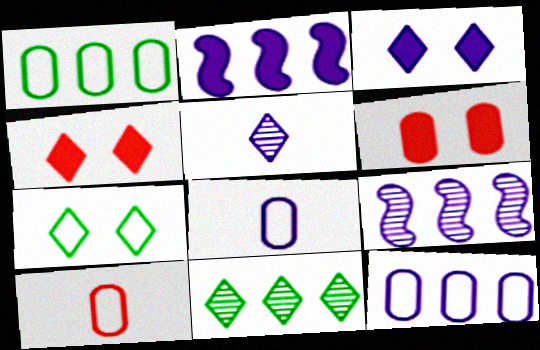[[3, 8, 9]]